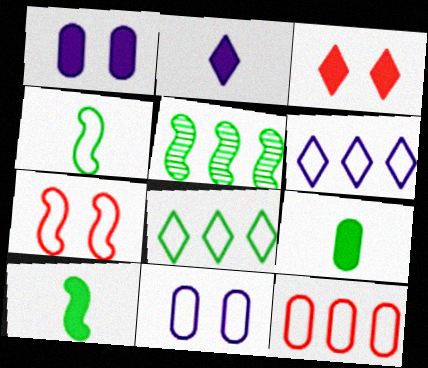[]